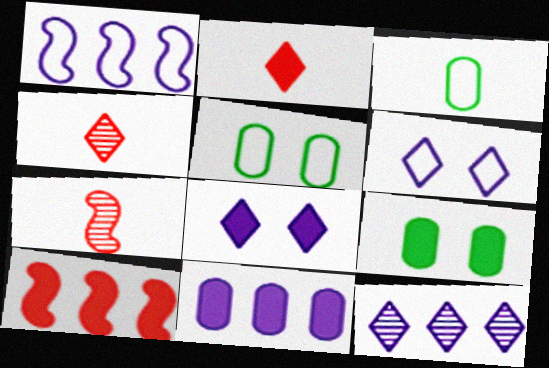[[1, 4, 9], 
[1, 11, 12]]